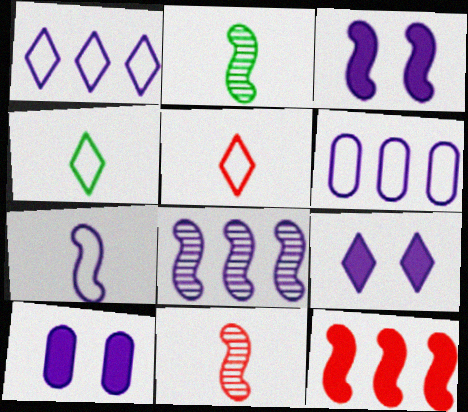[[3, 7, 8], 
[3, 9, 10]]